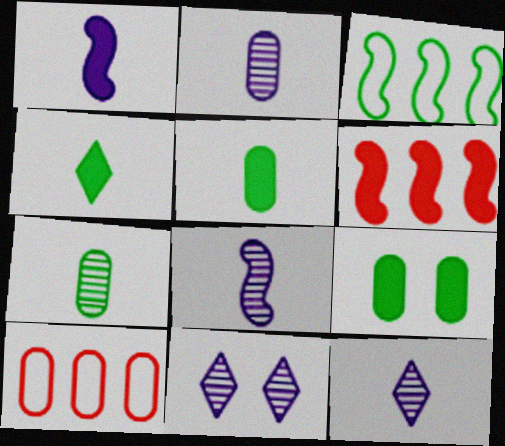[[2, 8, 12], 
[2, 9, 10]]